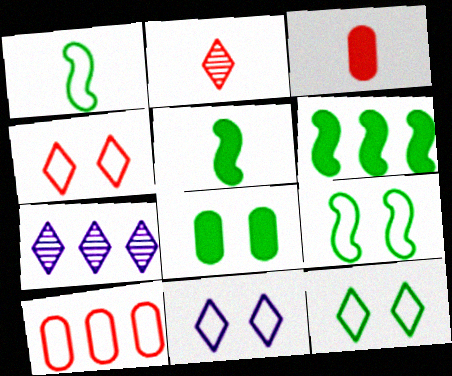[[1, 10, 11], 
[3, 7, 9], 
[4, 11, 12], 
[6, 7, 10]]